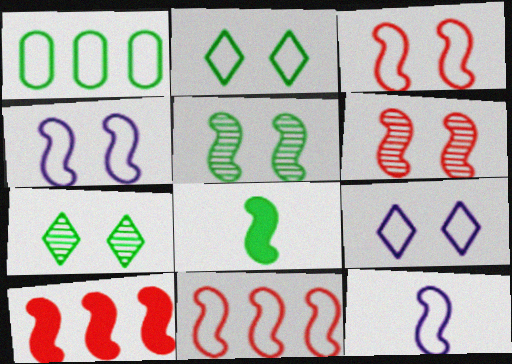[[1, 7, 8], 
[5, 10, 12]]